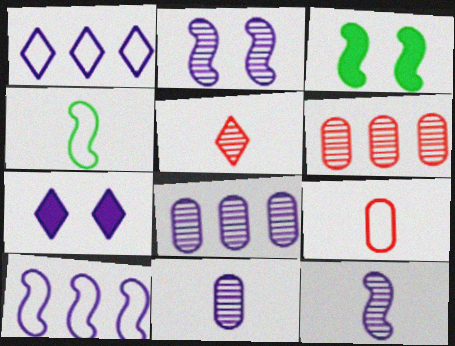[[4, 6, 7], 
[7, 10, 11]]